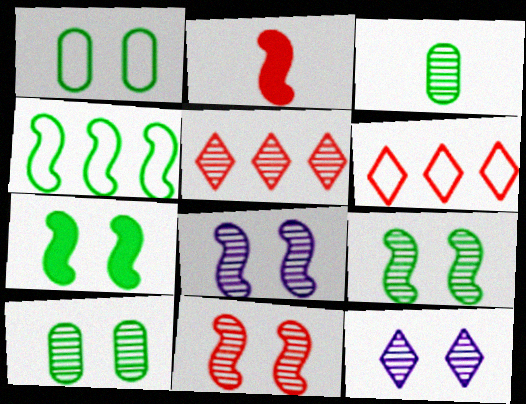[[2, 4, 8], 
[3, 5, 8], 
[8, 9, 11], 
[10, 11, 12]]